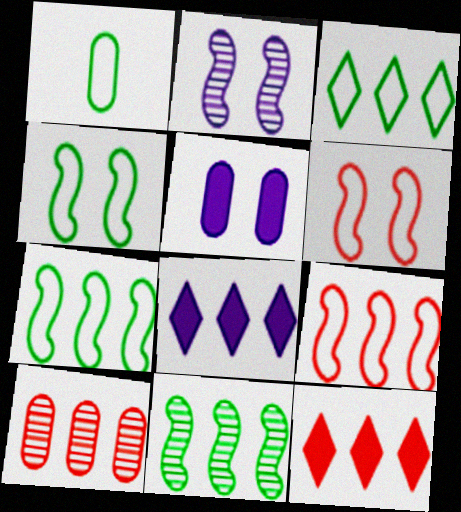[[1, 2, 12], 
[1, 3, 4], 
[1, 5, 10], 
[7, 8, 10], 
[9, 10, 12]]